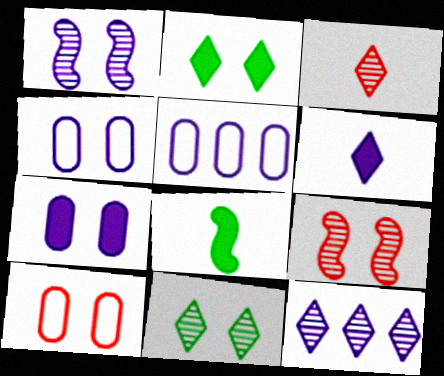[[1, 2, 10], 
[1, 5, 6], 
[2, 4, 9], 
[3, 11, 12], 
[8, 10, 12]]